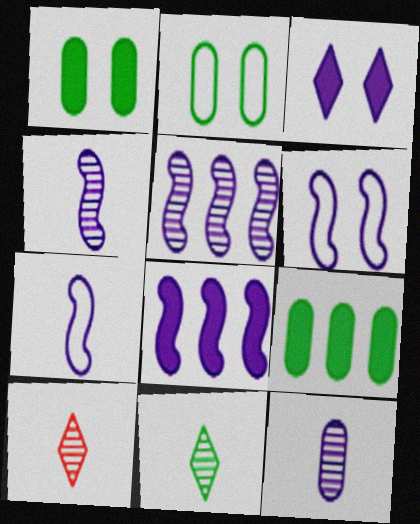[[2, 8, 10], 
[4, 6, 8], 
[6, 9, 10]]